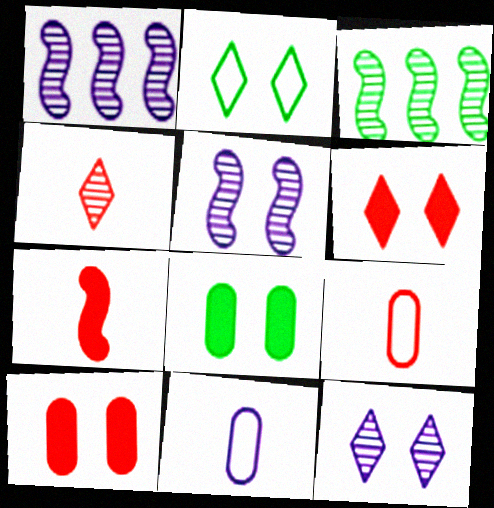[[2, 5, 10], 
[2, 6, 12], 
[3, 6, 11], 
[4, 7, 9]]